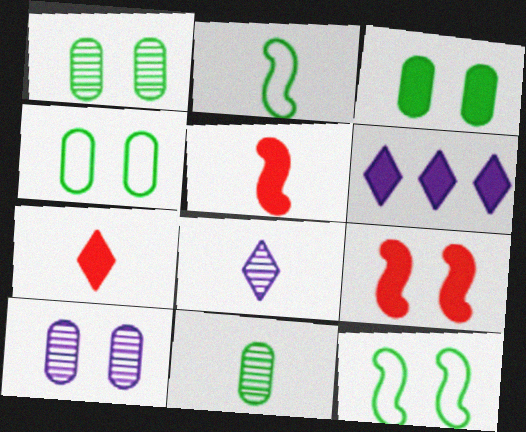[[1, 3, 4], 
[3, 5, 6]]